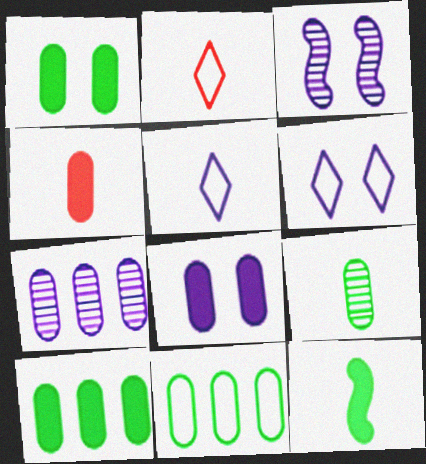[[1, 9, 11], 
[2, 3, 10], 
[3, 6, 8], 
[4, 8, 10]]